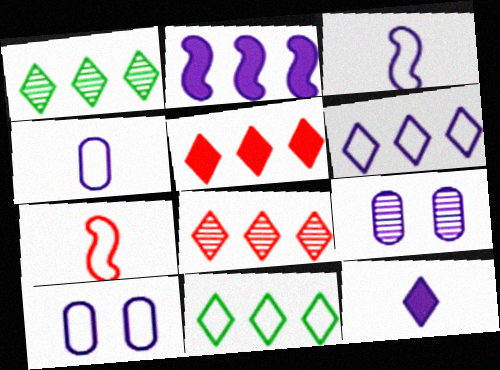[[1, 5, 6], 
[3, 6, 10], 
[7, 10, 11]]